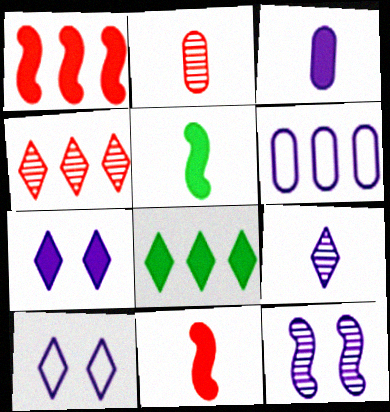[]